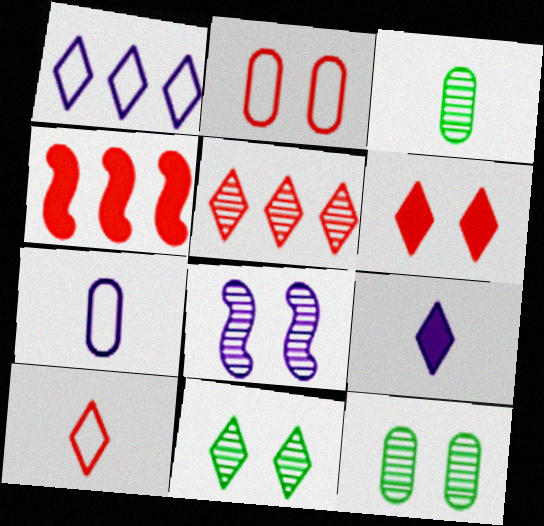[[3, 5, 8], 
[4, 7, 11], 
[5, 6, 10]]